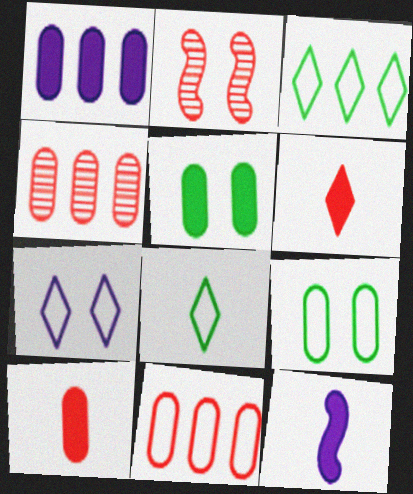[[1, 2, 8], 
[1, 5, 10], 
[2, 5, 7], 
[2, 6, 11]]